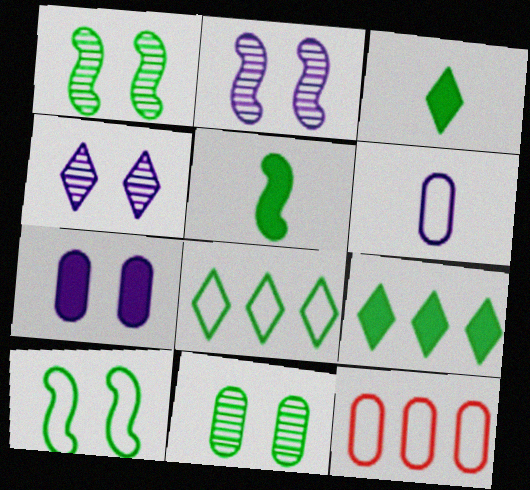[[2, 3, 12], 
[4, 5, 12], 
[5, 8, 11]]